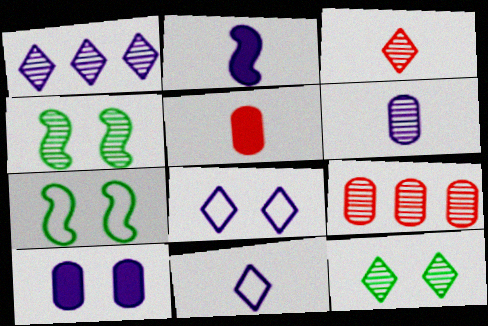[[1, 3, 12], 
[1, 5, 7], 
[2, 6, 11]]